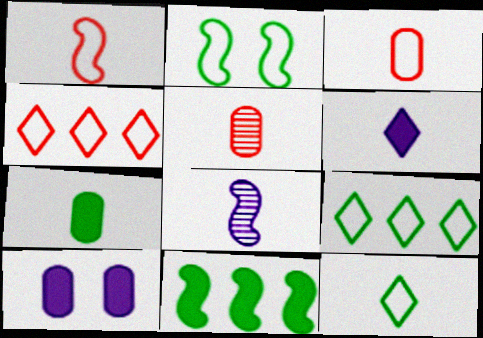[]